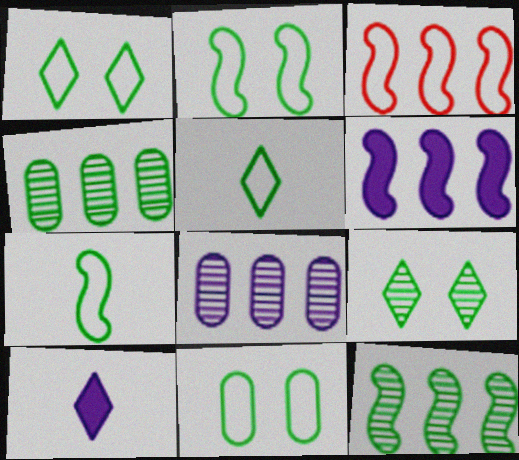[[1, 2, 11], 
[3, 6, 12]]